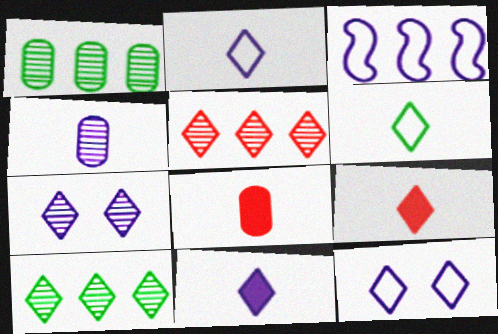[[9, 10, 12]]